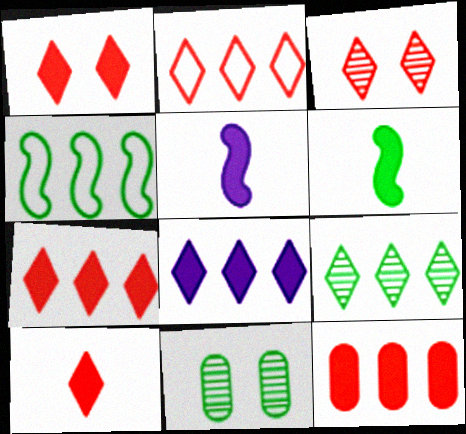[[1, 7, 10], 
[2, 3, 10], 
[2, 5, 11], 
[2, 8, 9]]